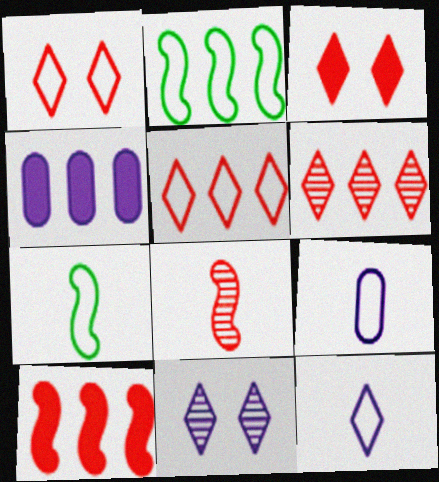[[1, 2, 9], 
[2, 4, 6]]